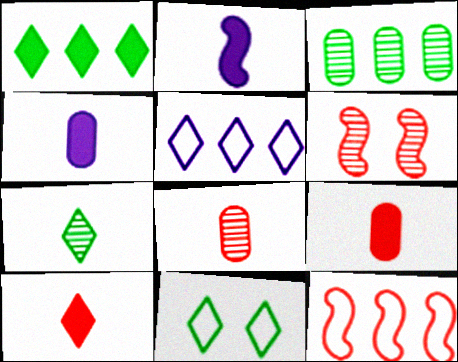[[1, 7, 11]]